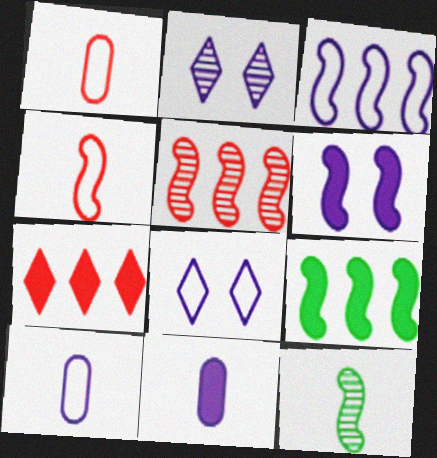[[1, 2, 9], 
[2, 3, 11], 
[3, 5, 9], 
[3, 8, 10]]